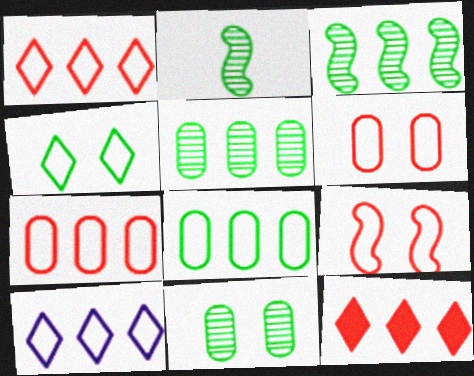[]